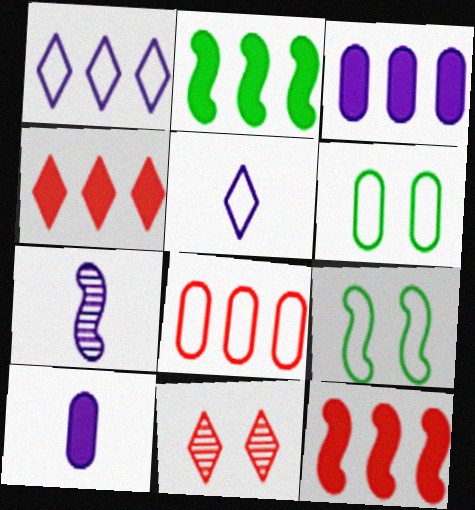[[2, 3, 4], 
[4, 6, 7], 
[5, 7, 10], 
[5, 8, 9], 
[7, 9, 12]]